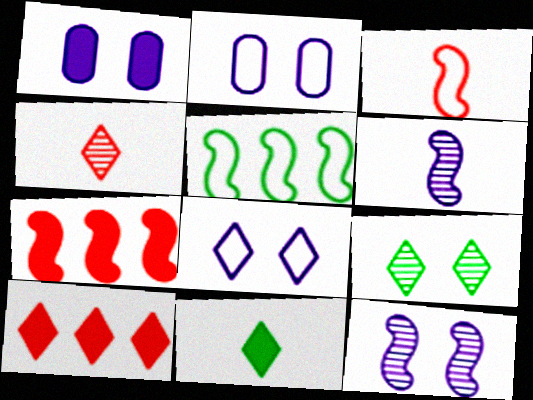[[1, 4, 5], 
[1, 7, 11], 
[1, 8, 12]]